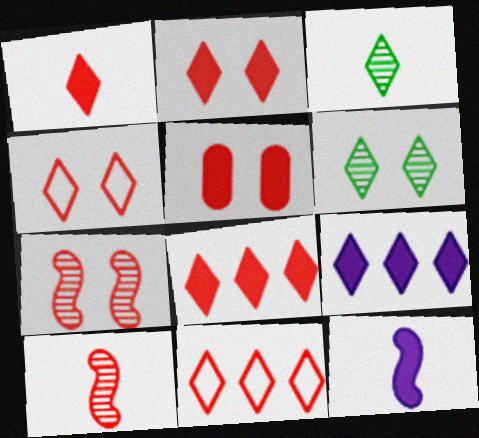[[1, 2, 8], 
[3, 4, 9], 
[4, 5, 7], 
[5, 10, 11]]